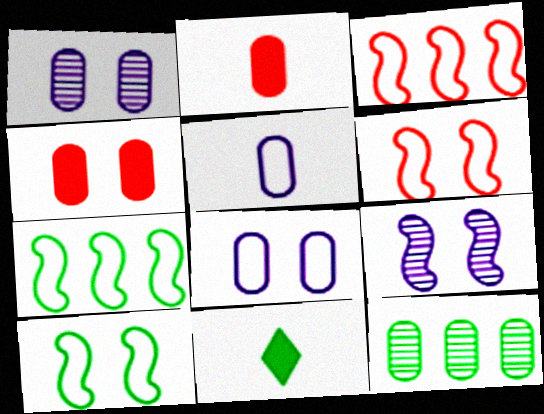[[1, 3, 11], 
[2, 8, 12], 
[4, 5, 12], 
[10, 11, 12]]